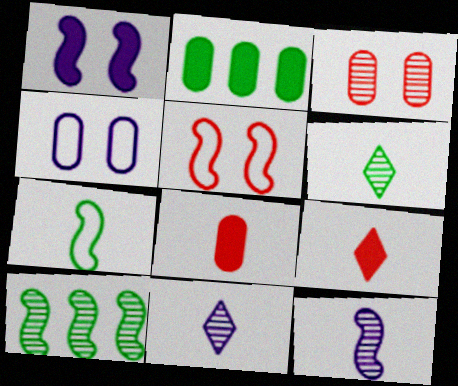[[1, 2, 9], 
[2, 5, 11], 
[3, 10, 11], 
[4, 9, 10], 
[7, 8, 11]]